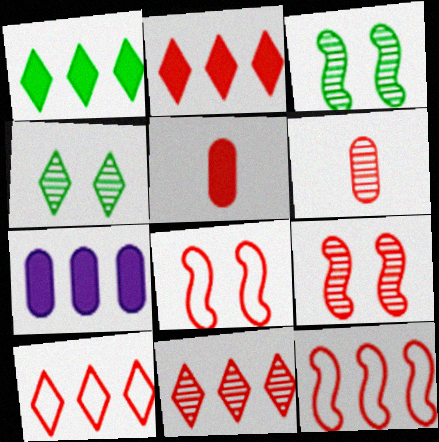[[2, 6, 8], 
[2, 10, 11], 
[5, 8, 11], 
[5, 9, 10], 
[6, 9, 11]]